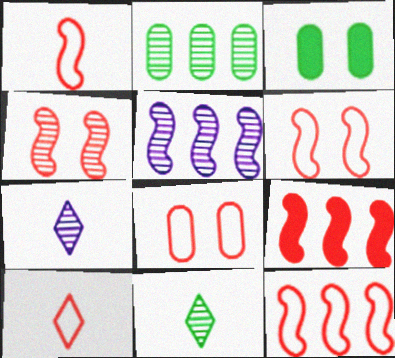[[1, 4, 9], 
[1, 6, 12], 
[2, 4, 7], 
[3, 5, 10], 
[3, 7, 12], 
[8, 10, 12]]